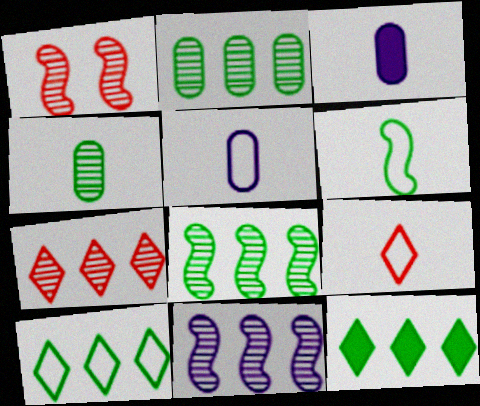[[1, 3, 10], 
[1, 5, 12], 
[2, 7, 11], 
[5, 6, 9]]